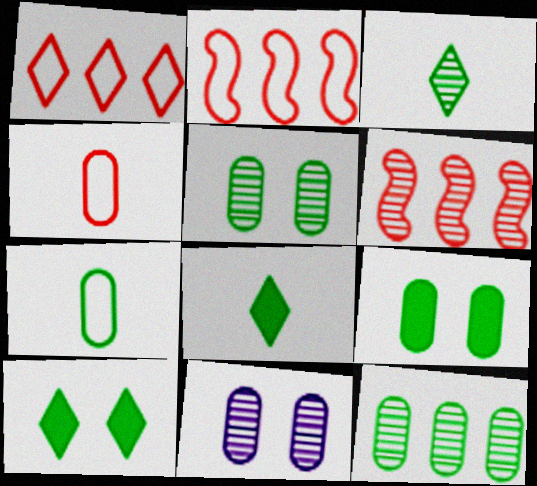[[2, 8, 11], 
[3, 6, 11], 
[7, 9, 12]]